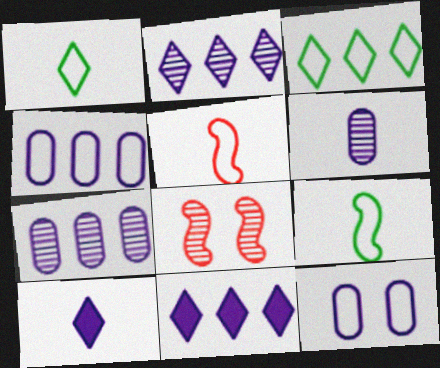[[3, 5, 12]]